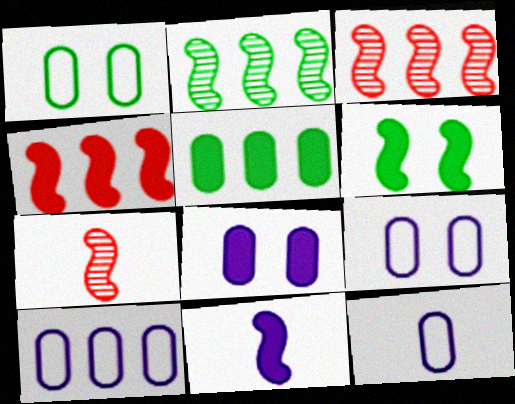[[4, 6, 11], 
[9, 10, 12]]